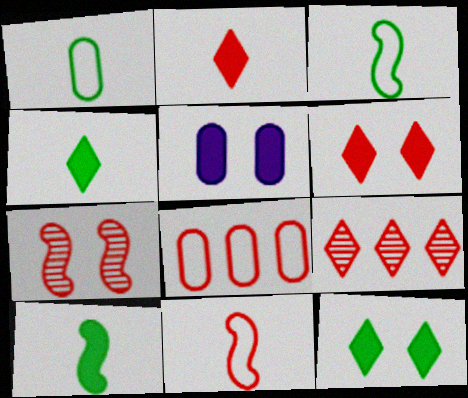[[2, 7, 8], 
[3, 5, 9]]